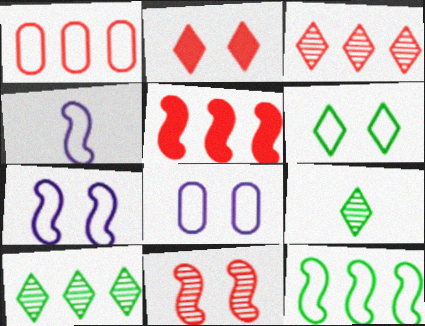[[1, 3, 5], 
[1, 4, 6], 
[5, 8, 9]]